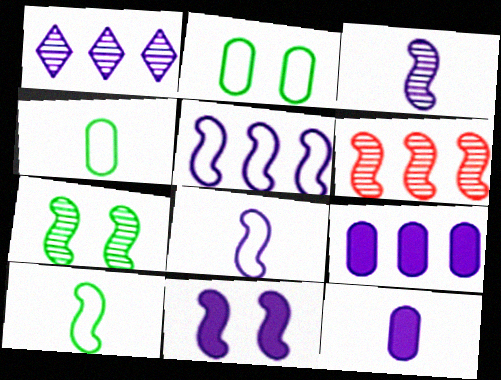[[1, 5, 9], 
[3, 5, 11], 
[3, 6, 7], 
[6, 10, 11]]